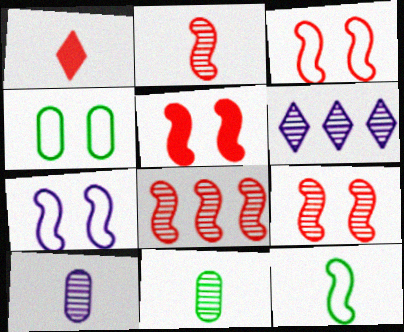[[1, 10, 12], 
[2, 8, 9], 
[3, 5, 9], 
[6, 9, 11]]